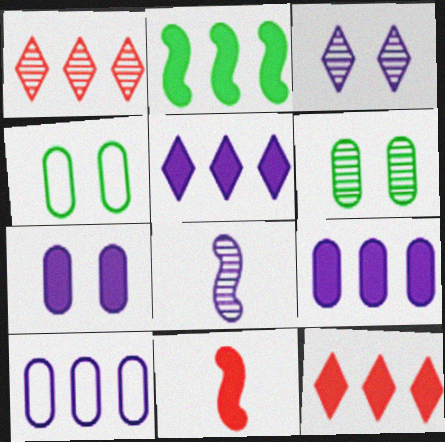[[1, 2, 10], 
[1, 6, 8], 
[2, 9, 12], 
[4, 8, 12]]